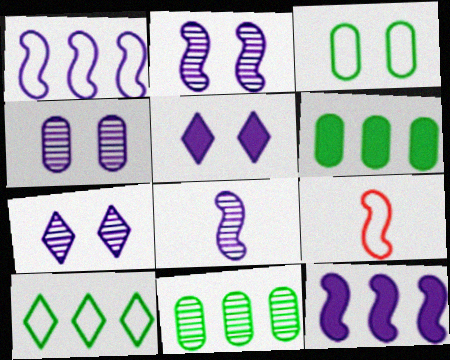[[2, 4, 7], 
[5, 9, 11], 
[6, 7, 9]]